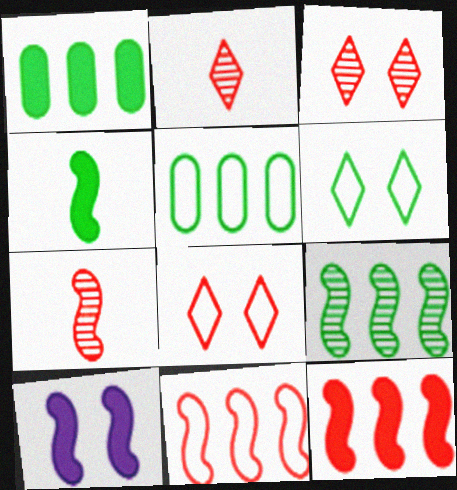[[2, 5, 10], 
[4, 10, 12]]